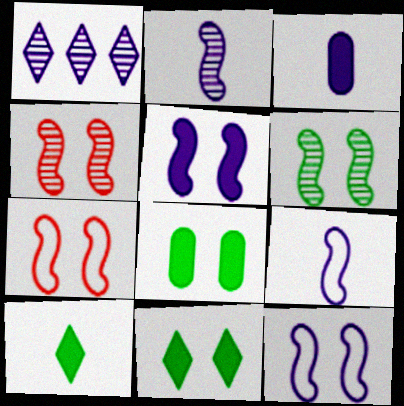[[1, 3, 12], 
[5, 6, 7]]